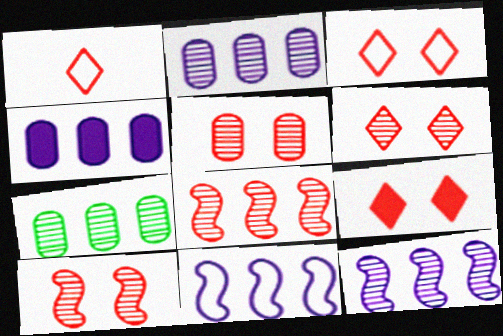[[3, 6, 9], 
[5, 6, 10]]